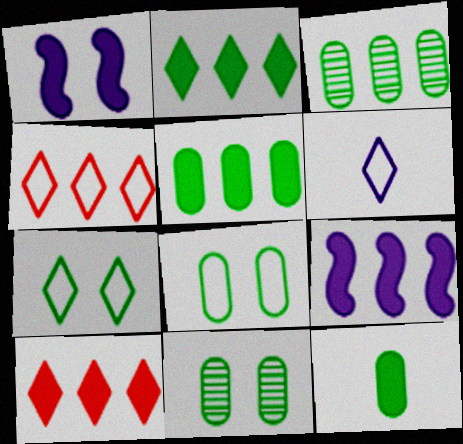[[1, 10, 12], 
[3, 4, 9], 
[3, 8, 12], 
[4, 6, 7], 
[5, 9, 10]]